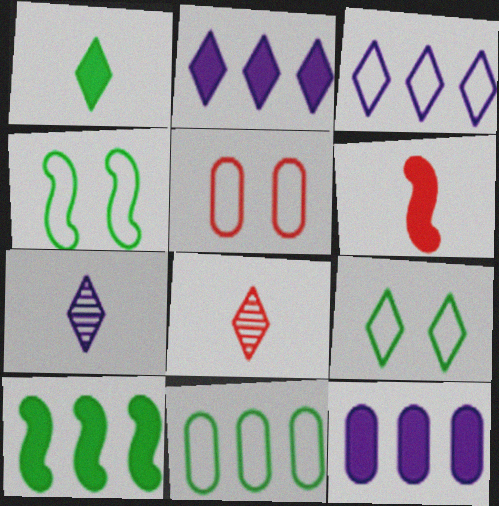[[2, 8, 9], 
[4, 8, 12], 
[5, 7, 10]]